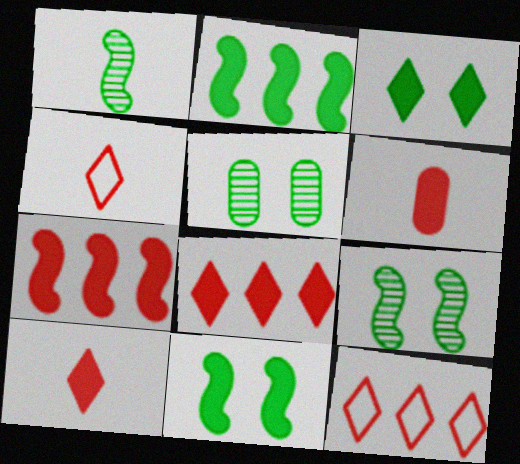[]